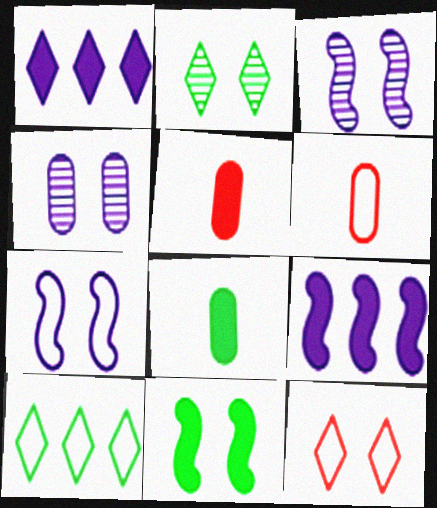[[1, 5, 11], 
[2, 6, 9], 
[3, 5, 10], 
[4, 11, 12], 
[6, 7, 10]]